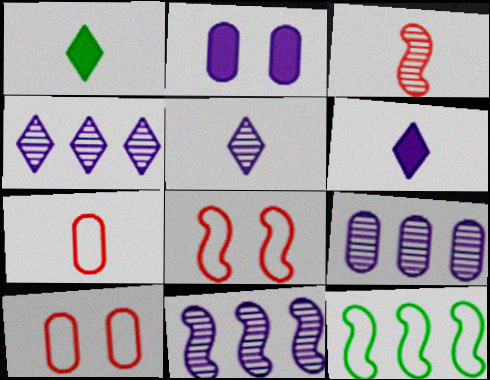[[1, 8, 9], 
[1, 10, 11], 
[4, 9, 11]]